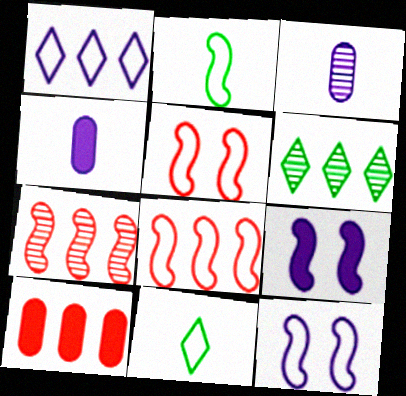[[1, 3, 9], 
[2, 7, 9], 
[2, 8, 12], 
[4, 5, 6]]